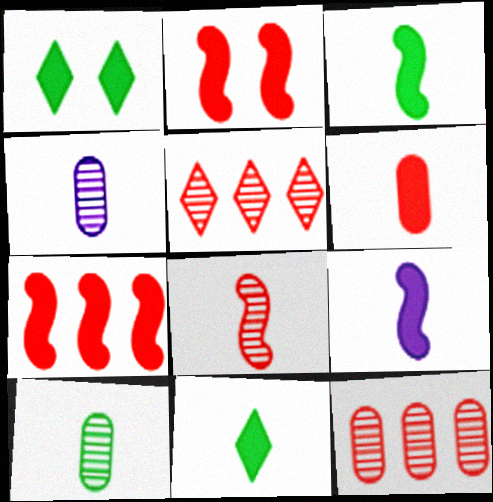[[6, 9, 11]]